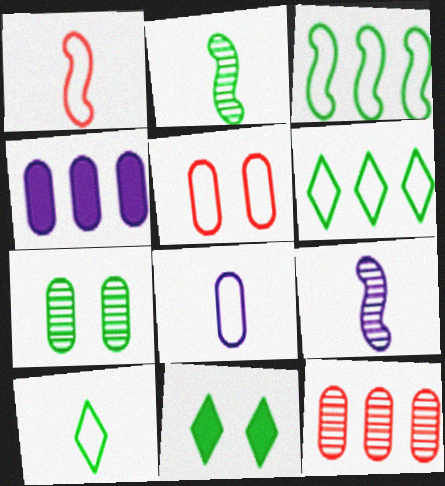[[1, 8, 10]]